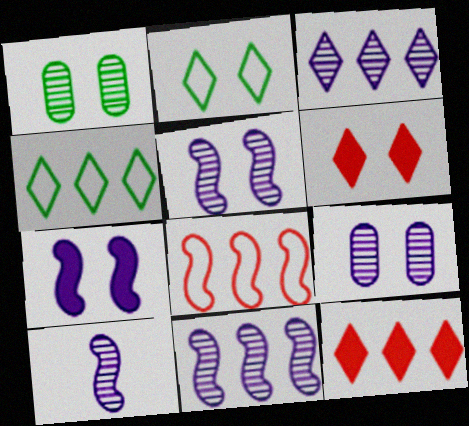[[3, 4, 12], 
[3, 9, 10], 
[5, 10, 11]]